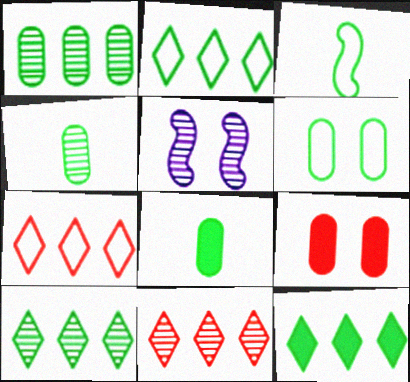[[1, 6, 8], 
[2, 3, 6], 
[2, 10, 12], 
[4, 5, 11], 
[5, 7, 8]]